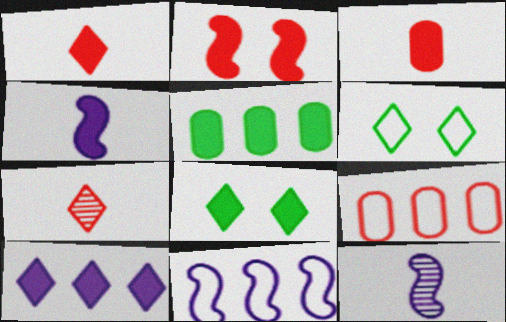[[1, 8, 10], 
[2, 7, 9], 
[6, 7, 10], 
[8, 9, 12]]